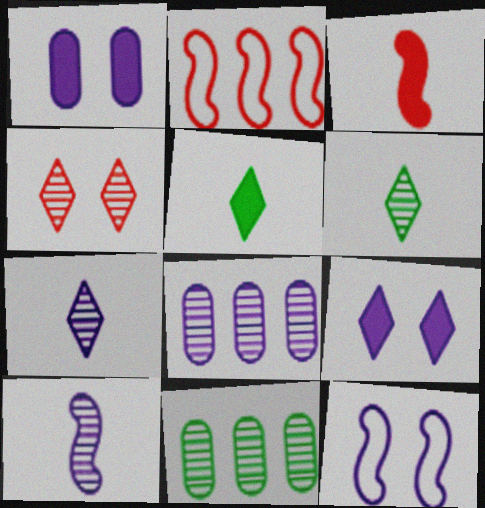[[1, 2, 6], 
[4, 10, 11]]